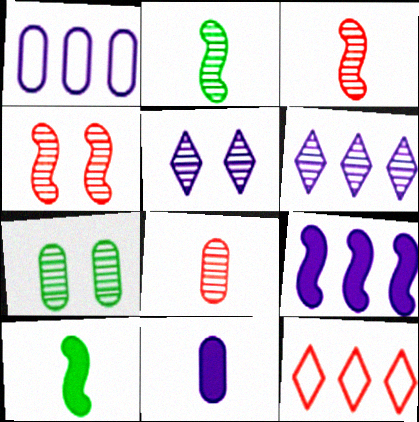[[1, 6, 9], 
[3, 6, 7], 
[4, 5, 7]]